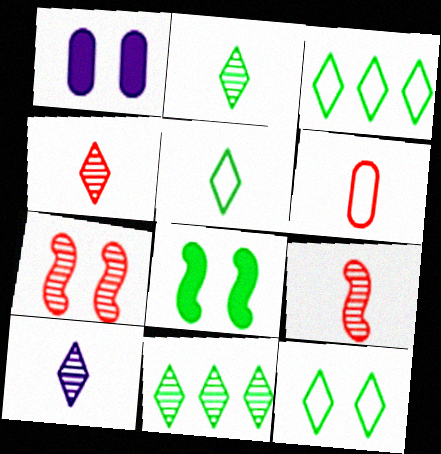[[1, 3, 9], 
[1, 7, 12], 
[2, 4, 10], 
[3, 5, 12]]